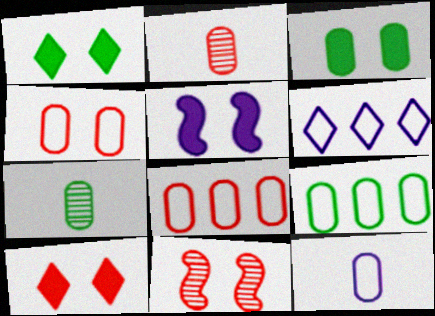[[3, 5, 10], 
[3, 7, 9], 
[4, 9, 12], 
[4, 10, 11]]